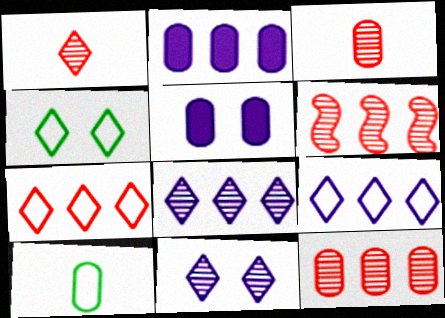[[5, 10, 12]]